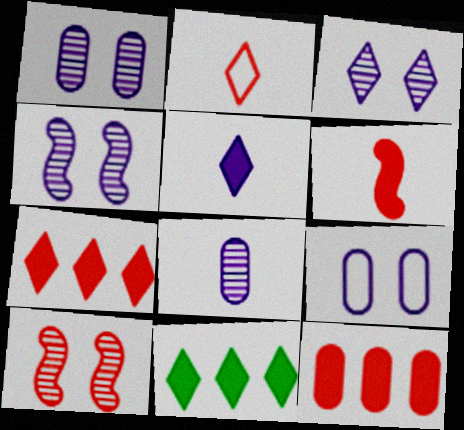[[1, 3, 4], 
[2, 3, 11], 
[2, 10, 12]]